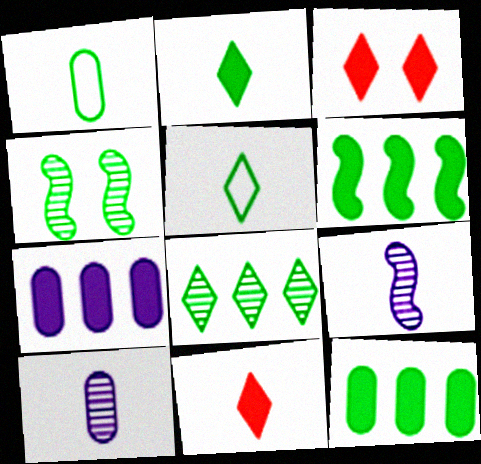[[1, 9, 11], 
[4, 5, 12]]